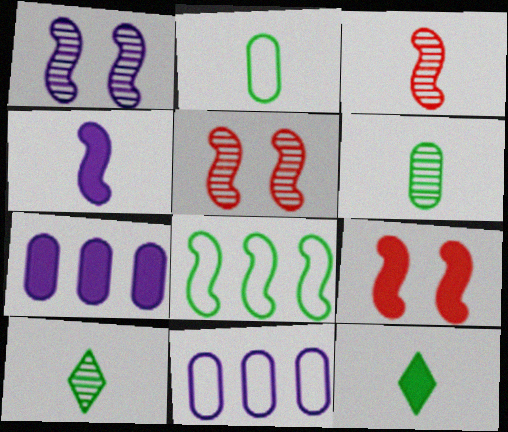[[4, 5, 8], 
[5, 11, 12], 
[7, 9, 12], 
[9, 10, 11]]